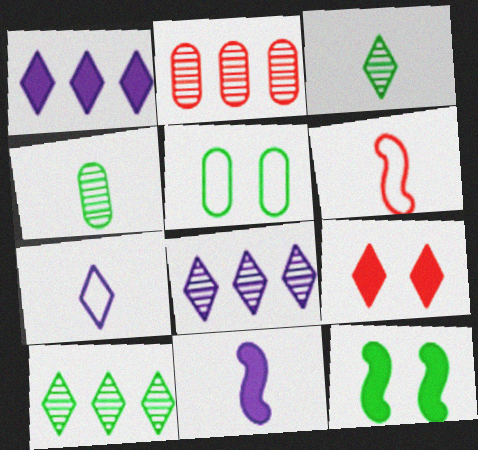[[2, 6, 9], 
[2, 7, 12], 
[7, 9, 10]]